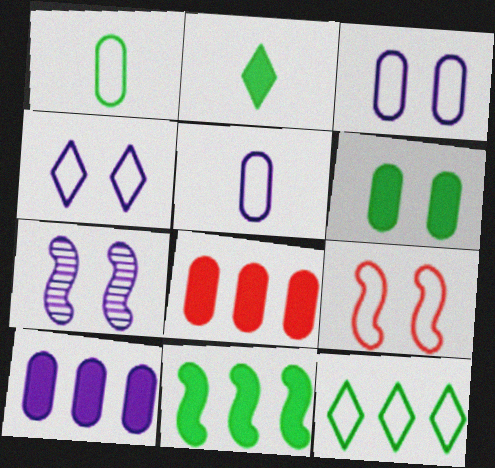[[2, 6, 11], 
[5, 9, 12]]